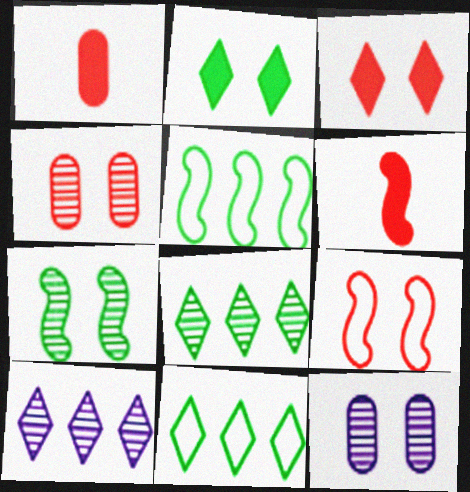[[2, 9, 12], 
[3, 4, 9], 
[6, 11, 12]]